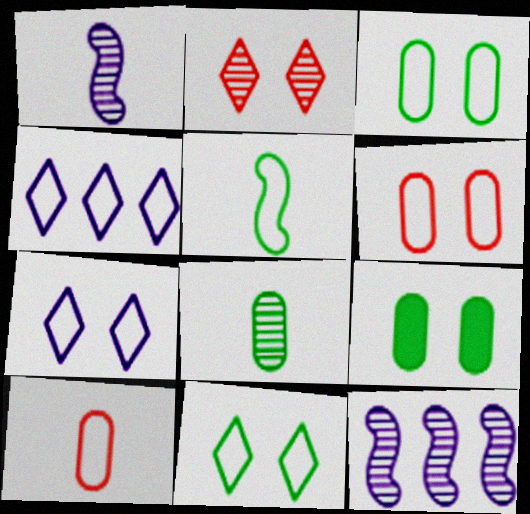[[2, 8, 12], 
[4, 5, 6]]